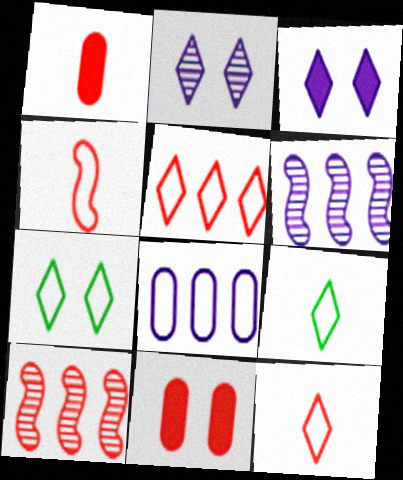[[1, 6, 7], 
[4, 7, 8], 
[6, 9, 11], 
[10, 11, 12]]